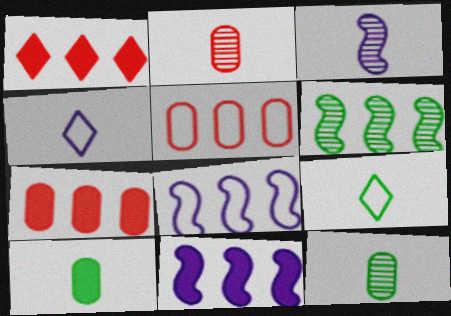[]